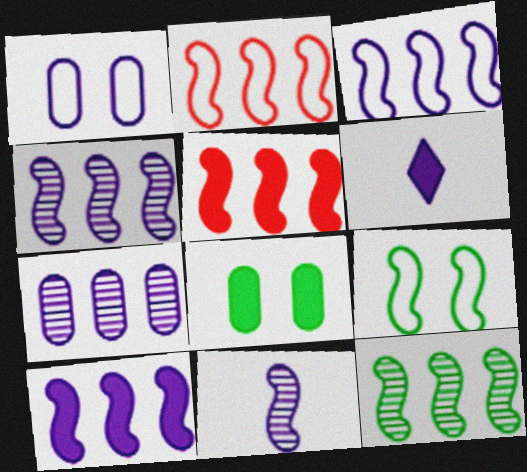[[1, 4, 6], 
[2, 10, 12], 
[3, 4, 10], 
[3, 5, 12], 
[5, 6, 8], 
[5, 9, 11]]